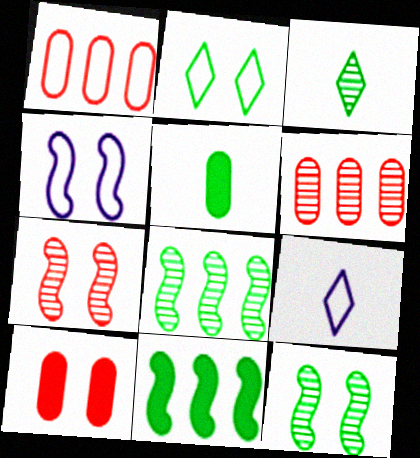[[2, 5, 8], 
[8, 9, 10]]